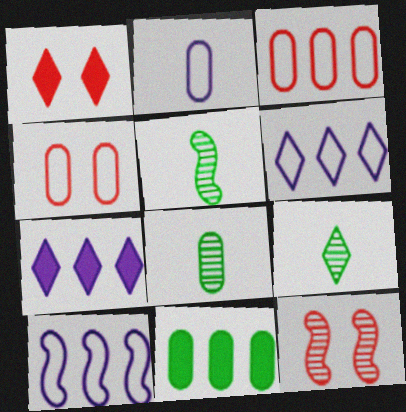[[1, 4, 12], 
[1, 6, 9], 
[1, 8, 10], 
[4, 5, 7], 
[5, 8, 9]]